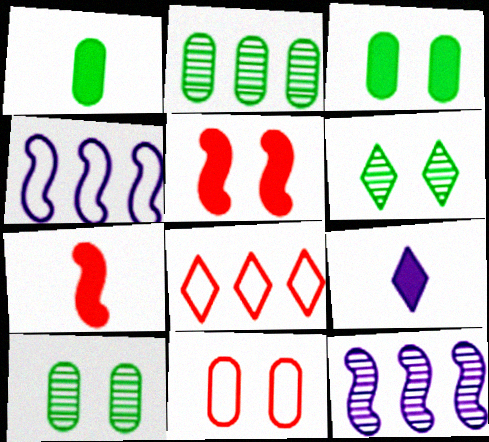[[1, 7, 9], 
[6, 8, 9]]